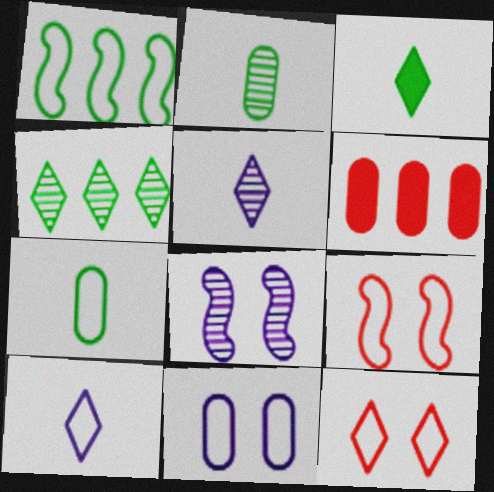[[2, 6, 11]]